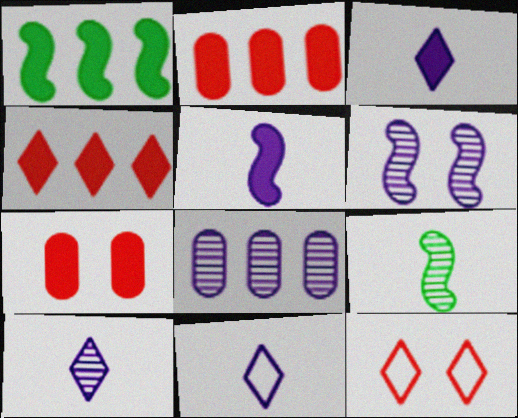[[1, 3, 7], 
[3, 10, 11], 
[6, 8, 10]]